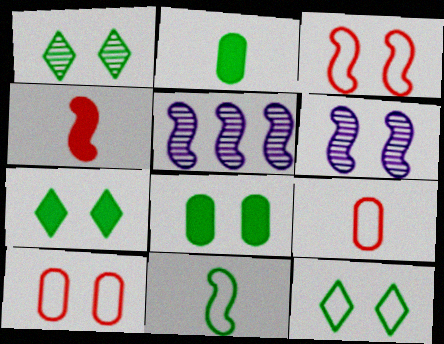[[1, 7, 12], 
[5, 7, 9], 
[6, 7, 10]]